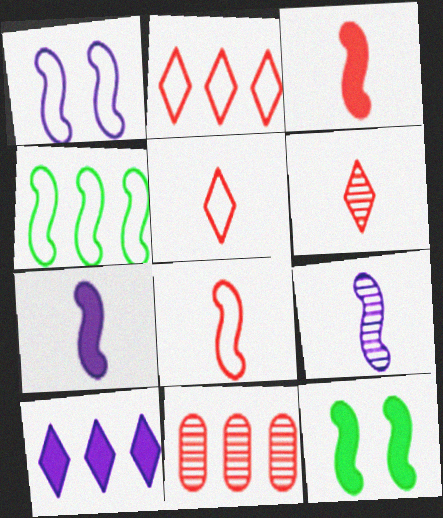[[1, 4, 8], 
[4, 10, 11]]